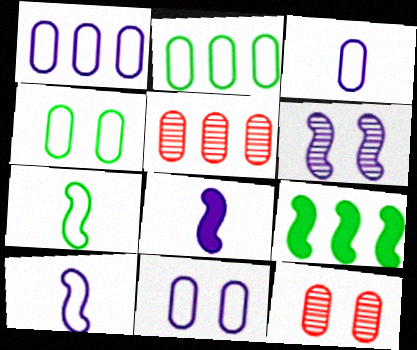[[1, 3, 11]]